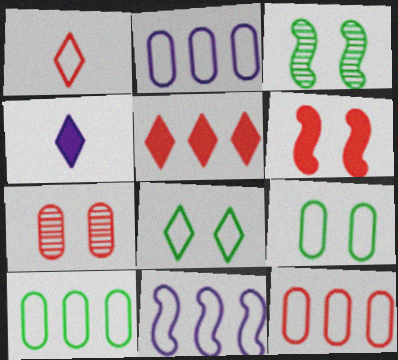[[1, 9, 11], 
[2, 10, 12], 
[3, 4, 12]]